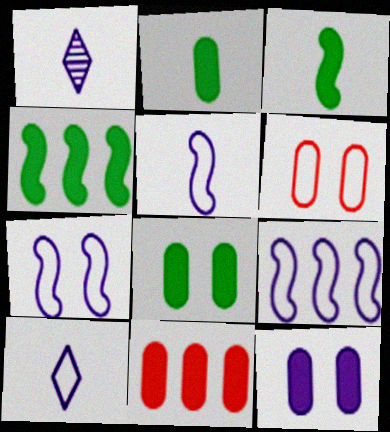[[1, 4, 6], 
[1, 9, 12], 
[2, 11, 12], 
[5, 7, 9]]